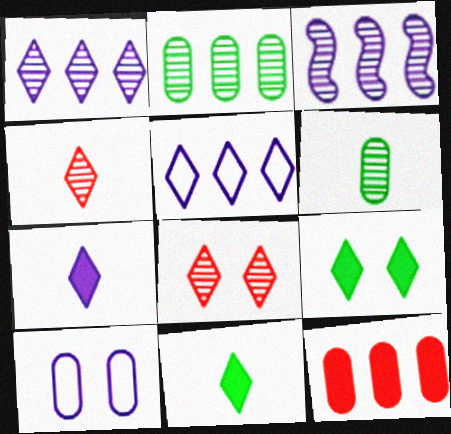[[3, 6, 8], 
[3, 7, 10], 
[4, 5, 9], 
[5, 8, 11], 
[6, 10, 12]]